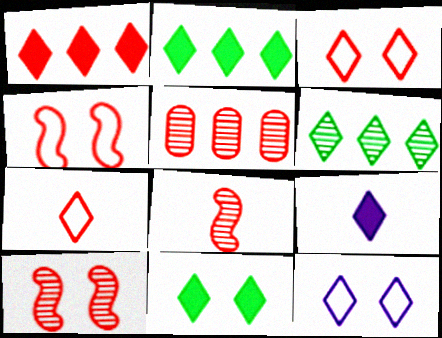[[1, 9, 11], 
[3, 6, 9]]